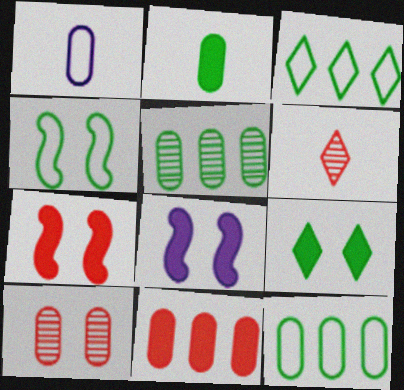[[6, 8, 12]]